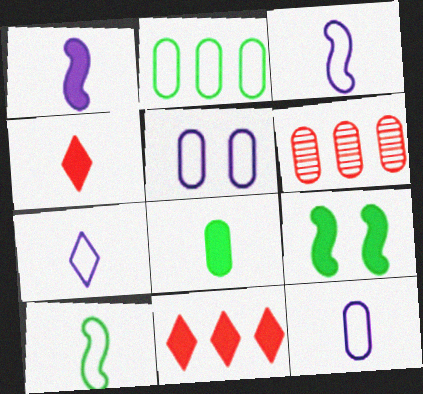[[1, 4, 8], 
[3, 7, 12], 
[5, 6, 8], 
[6, 7, 9]]